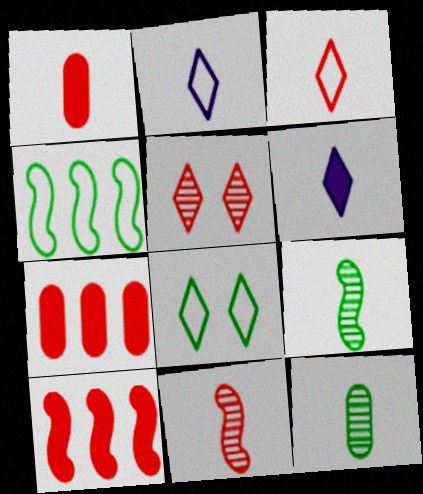[[1, 2, 9], 
[1, 3, 11]]